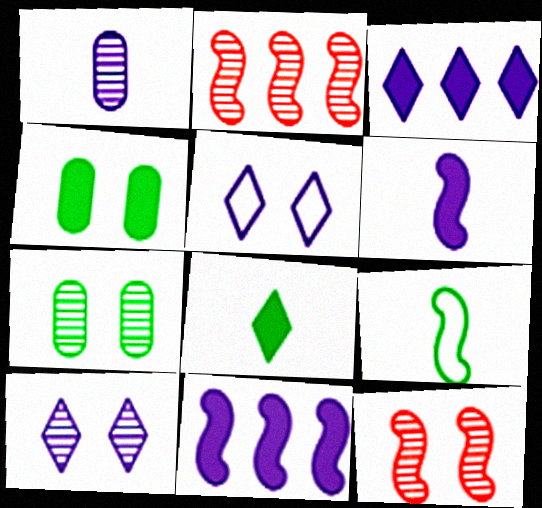[[1, 5, 11], 
[4, 5, 12], 
[7, 10, 12], 
[9, 11, 12]]